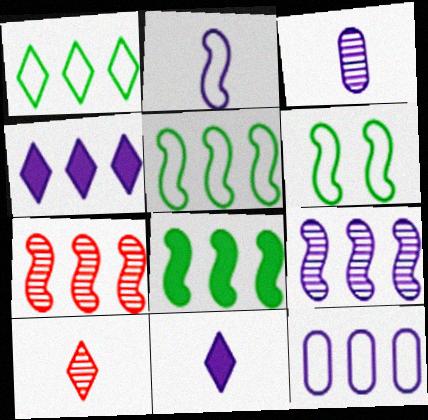[[2, 3, 11], 
[4, 9, 12]]